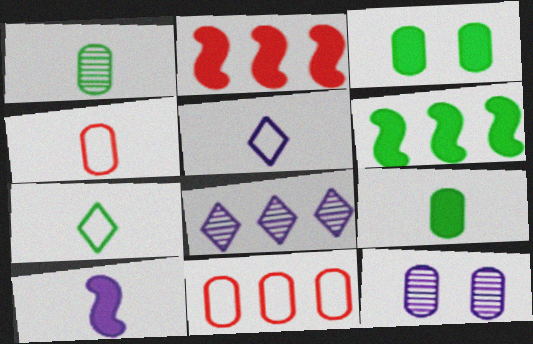[[2, 7, 12], 
[6, 8, 11], 
[9, 11, 12]]